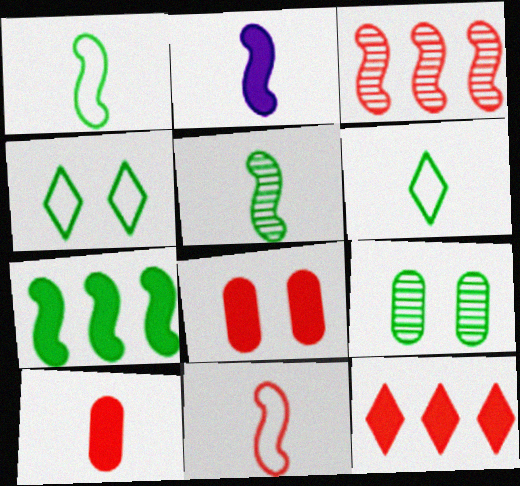[[2, 5, 11], 
[6, 7, 9]]